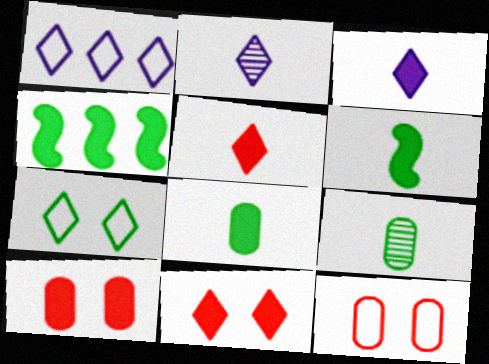[[2, 4, 12], 
[3, 4, 10], 
[4, 7, 9]]